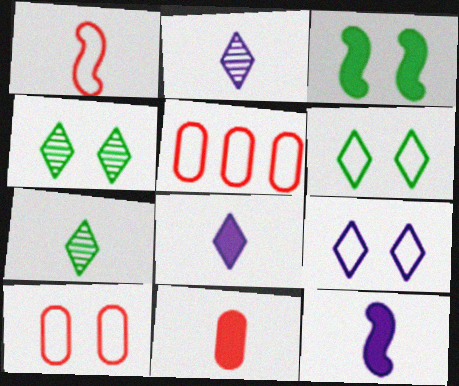[[2, 3, 5], 
[4, 5, 12]]